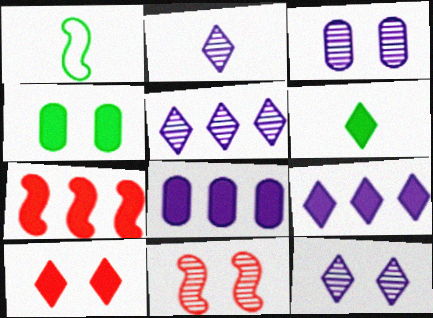[[2, 5, 12], 
[6, 9, 10]]